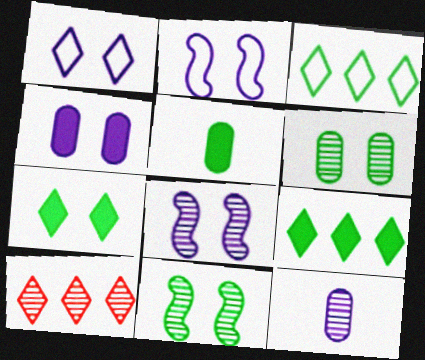[[1, 4, 8], 
[2, 5, 10], 
[3, 5, 11], 
[10, 11, 12]]